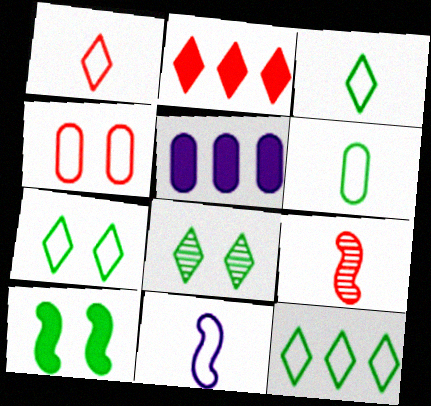[[1, 6, 11], 
[2, 4, 9], 
[3, 7, 12], 
[4, 11, 12], 
[5, 7, 9]]